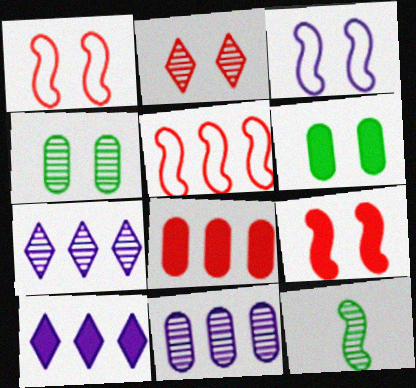[[2, 3, 6], 
[2, 11, 12]]